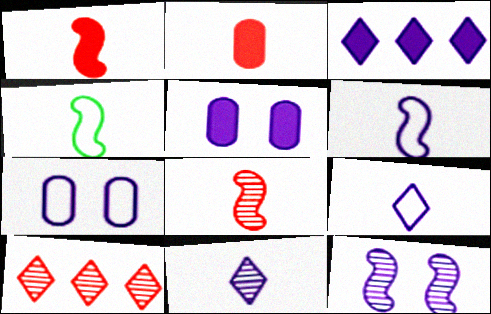[[2, 4, 11], 
[4, 5, 10]]